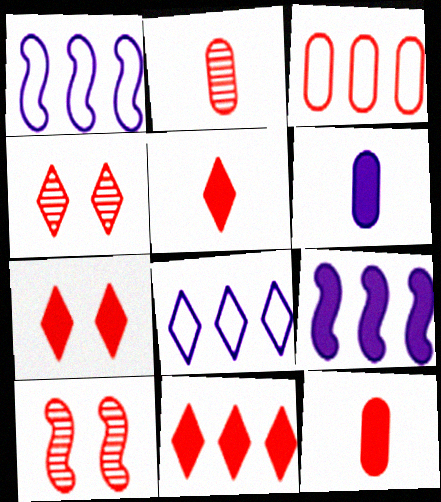[[3, 5, 10], 
[5, 7, 11]]